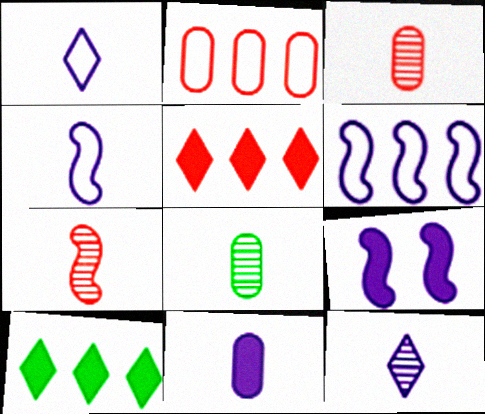[[4, 11, 12], 
[7, 8, 12]]